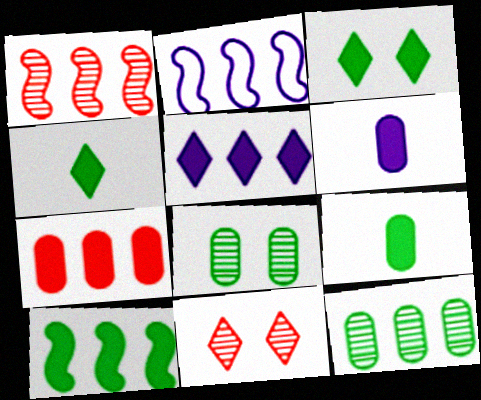[[1, 2, 10], 
[2, 9, 11], 
[3, 9, 10], 
[5, 7, 10]]